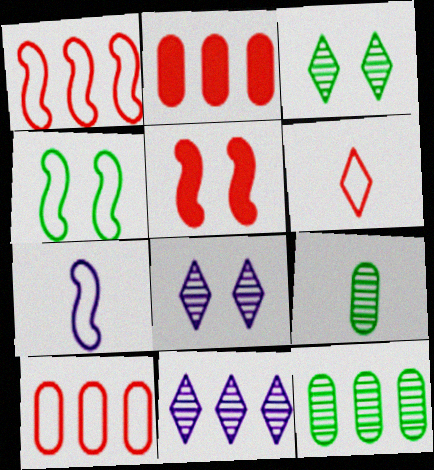[[1, 4, 7], 
[2, 3, 7]]